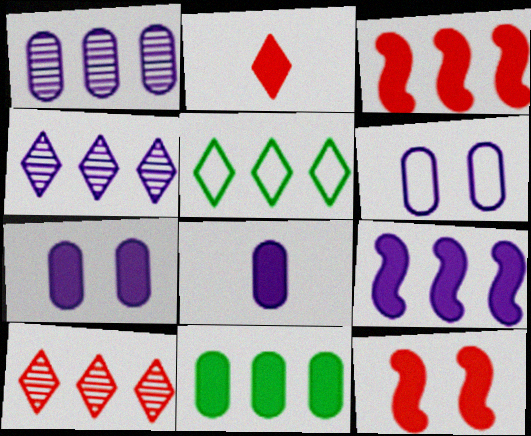[[1, 3, 5], 
[1, 6, 8]]